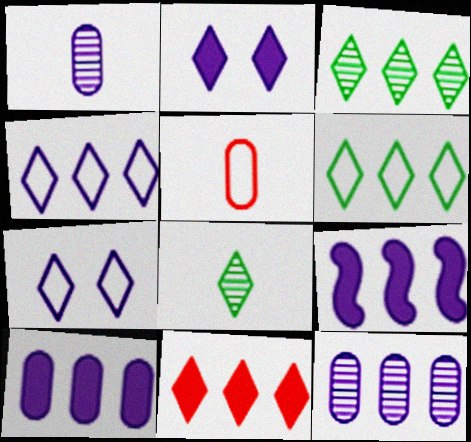[[1, 7, 9], 
[3, 4, 11], 
[4, 9, 12], 
[7, 8, 11]]